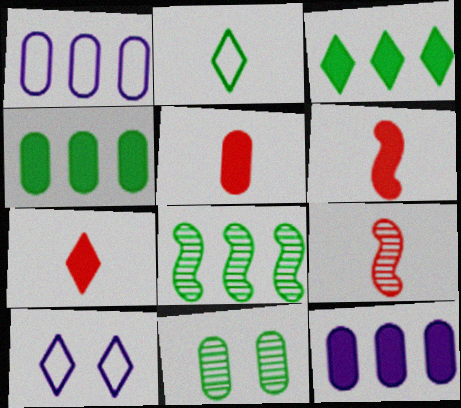[[1, 5, 11], 
[4, 9, 10], 
[5, 6, 7], 
[5, 8, 10]]